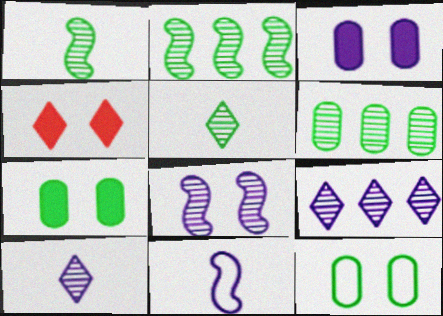[[3, 9, 11], 
[4, 6, 11], 
[4, 8, 12]]